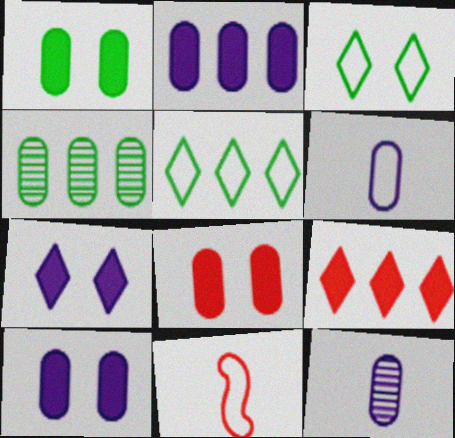[[1, 8, 10], 
[4, 6, 8], 
[4, 7, 11]]